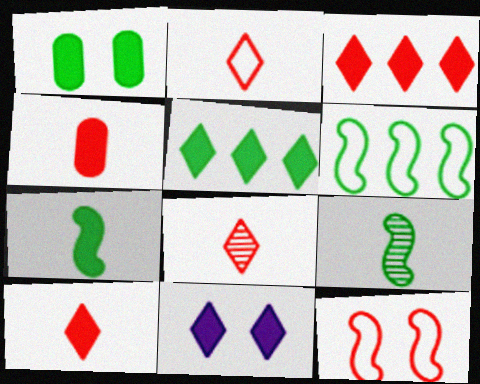[[1, 5, 7], 
[2, 8, 10], 
[5, 10, 11]]